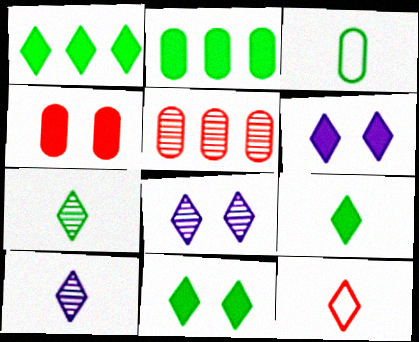[[1, 8, 12], 
[1, 9, 11], 
[9, 10, 12]]